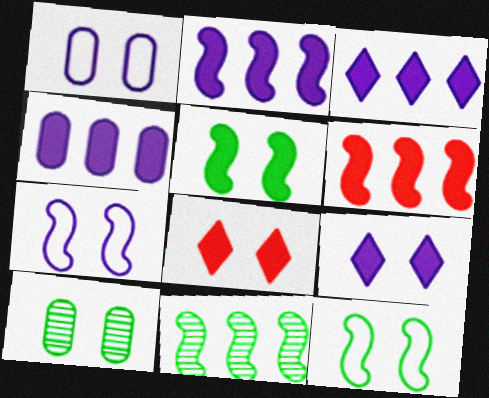[[2, 3, 4], 
[7, 8, 10]]